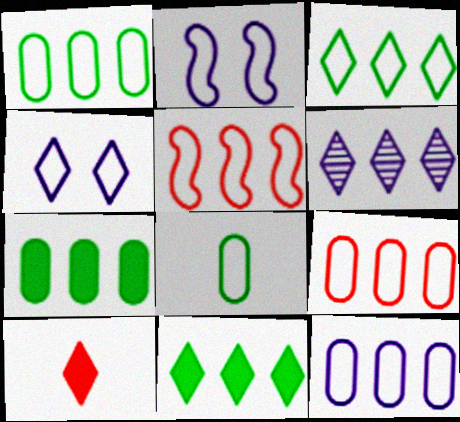[[1, 9, 12], 
[3, 5, 12], 
[4, 5, 8], 
[5, 6, 7]]